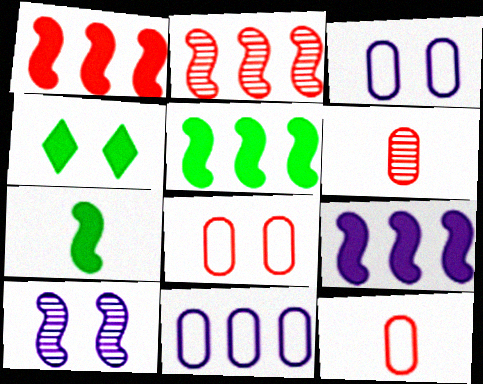[[1, 5, 9], 
[4, 8, 10]]